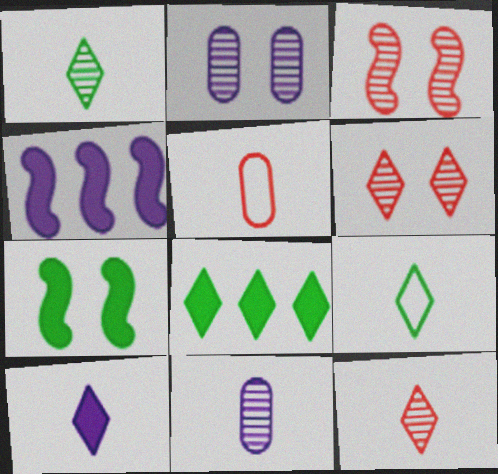[[9, 10, 12]]